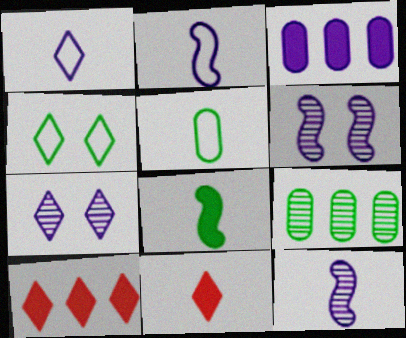[[1, 3, 6], 
[2, 3, 7], 
[4, 8, 9], 
[5, 6, 10], 
[5, 11, 12]]